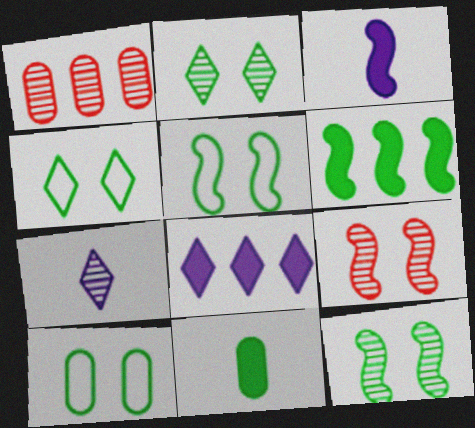[[1, 3, 4], 
[1, 7, 12], 
[4, 5, 10]]